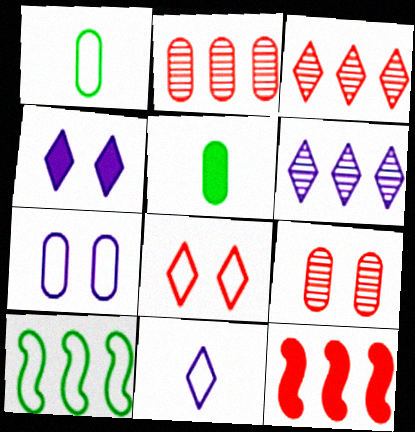[[2, 5, 7], 
[4, 5, 12], 
[4, 6, 11]]